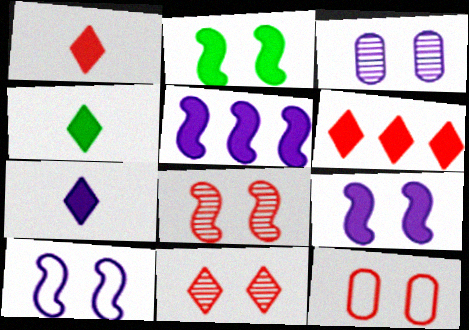[[1, 4, 7], 
[2, 8, 10]]